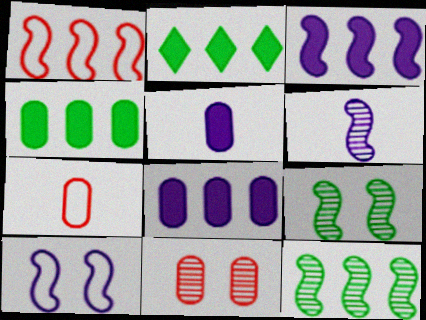[[1, 3, 12], 
[3, 6, 10]]